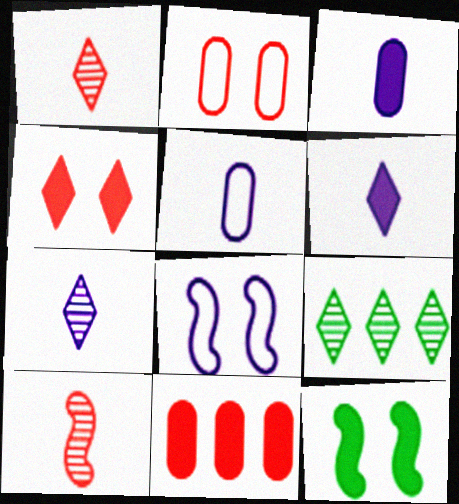[[6, 11, 12]]